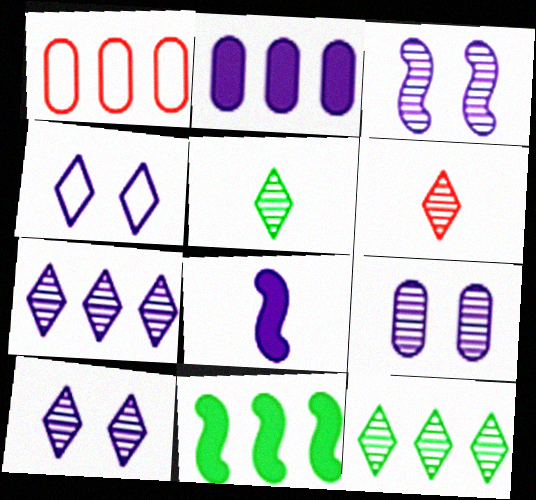[[1, 7, 11], 
[3, 9, 10], 
[6, 10, 12]]